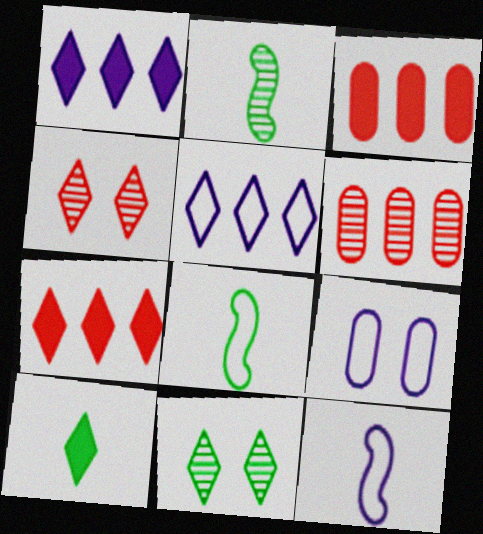[[2, 7, 9], 
[3, 11, 12], 
[4, 5, 10], 
[5, 9, 12]]